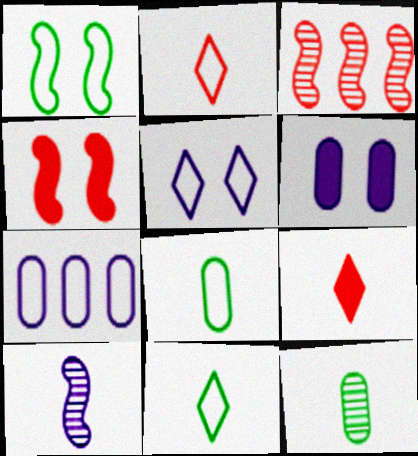[[1, 2, 7], 
[3, 6, 11], 
[8, 9, 10]]